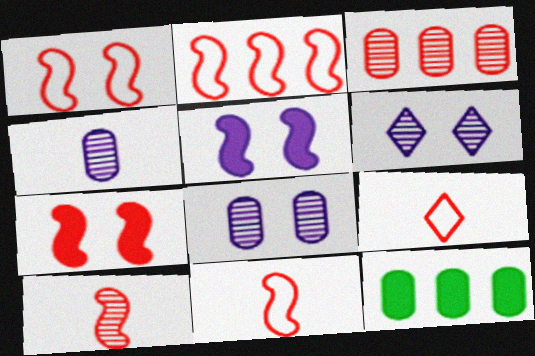[[1, 2, 11], 
[2, 7, 10], 
[3, 7, 9], 
[6, 11, 12]]